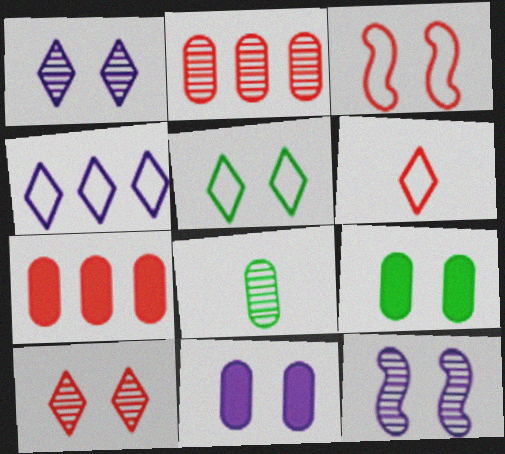[[1, 3, 9], 
[4, 5, 6]]